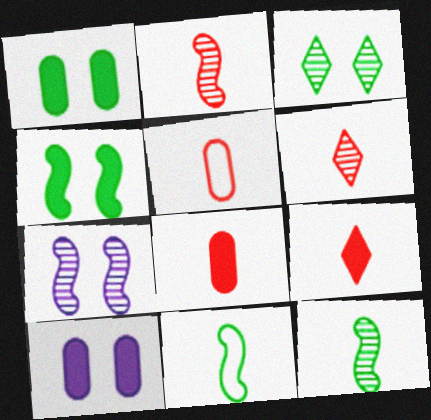[[2, 5, 9]]